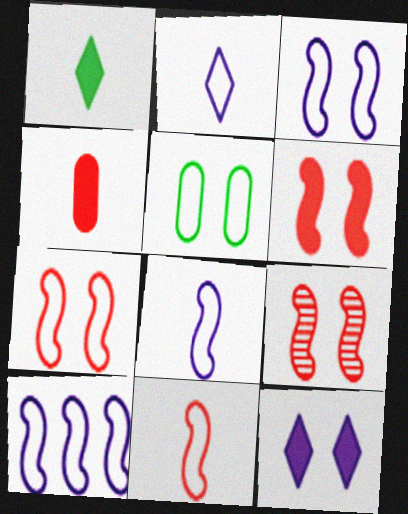[[3, 8, 10], 
[5, 9, 12], 
[6, 7, 9]]